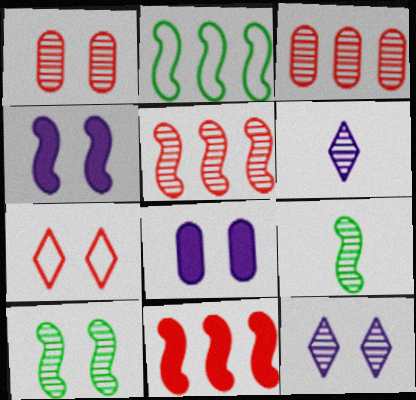[[1, 10, 12], 
[3, 6, 10], 
[3, 9, 12], 
[7, 8, 10]]